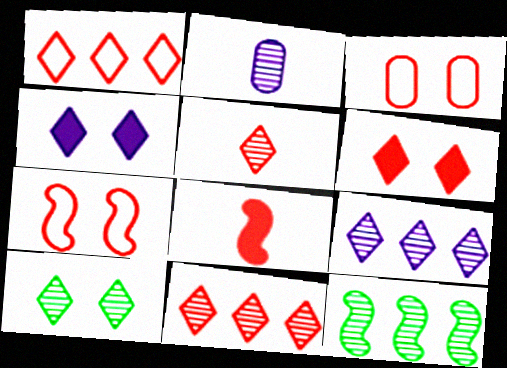[[1, 5, 6], 
[3, 8, 11], 
[5, 9, 10]]